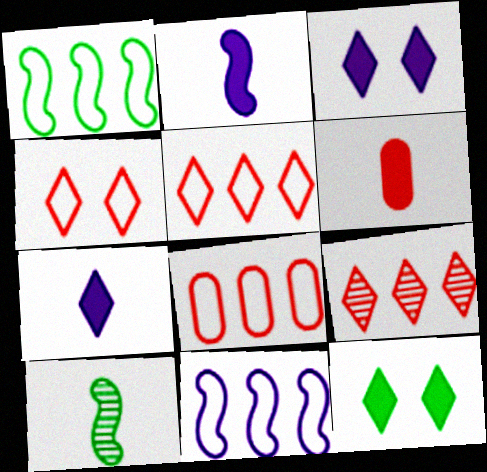[[3, 8, 10]]